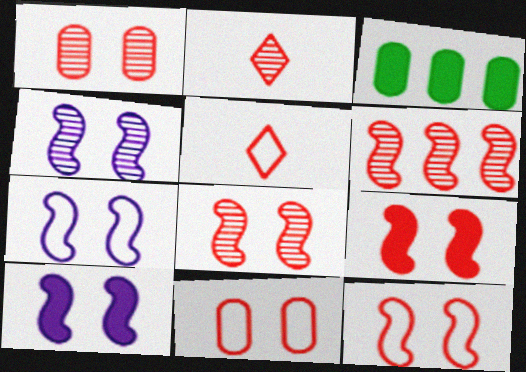[[1, 2, 6], 
[2, 3, 7], 
[3, 4, 5], 
[4, 7, 10], 
[8, 9, 12]]